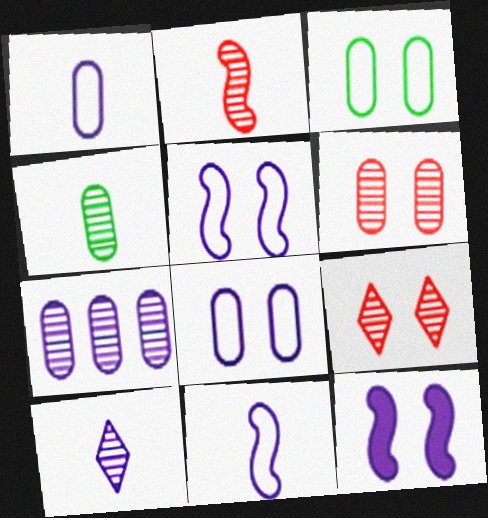[[2, 4, 10], 
[3, 9, 12], 
[4, 6, 7]]